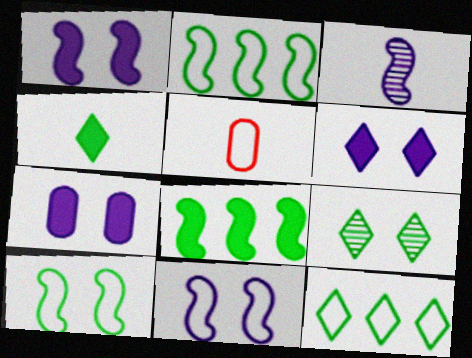[[1, 6, 7], 
[3, 4, 5], 
[4, 9, 12], 
[5, 11, 12]]